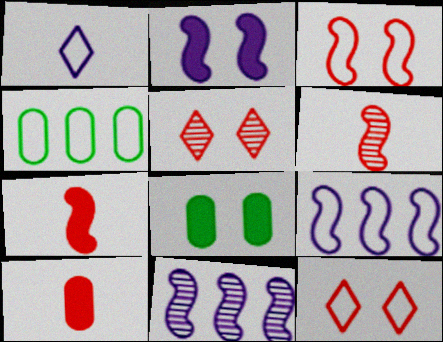[[1, 3, 4]]